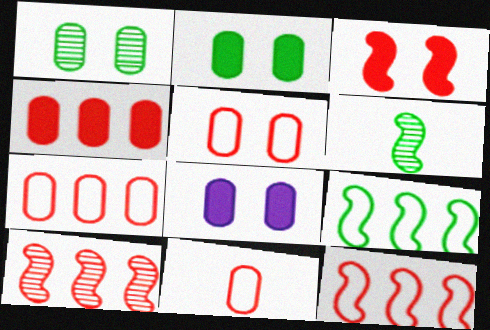[[1, 5, 8], 
[5, 7, 11]]